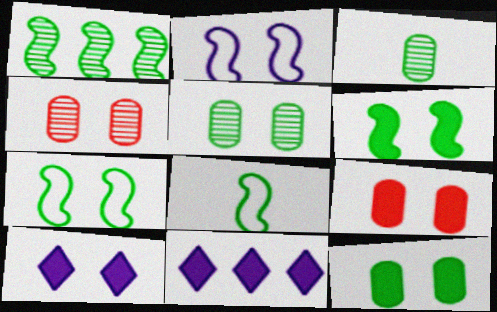[[1, 6, 8], 
[4, 7, 10], 
[4, 8, 11], 
[6, 9, 10]]